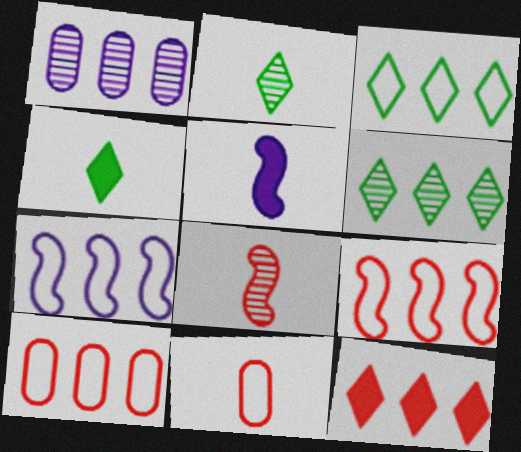[[2, 5, 11], 
[3, 7, 10]]